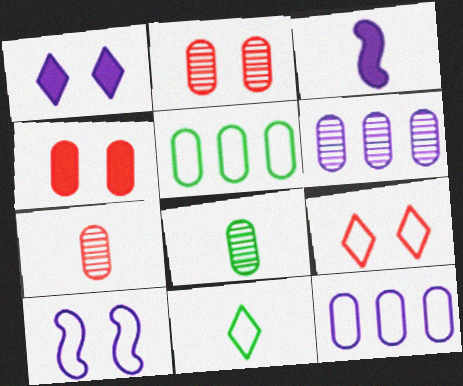[[2, 6, 8], 
[3, 7, 11], 
[4, 8, 12]]